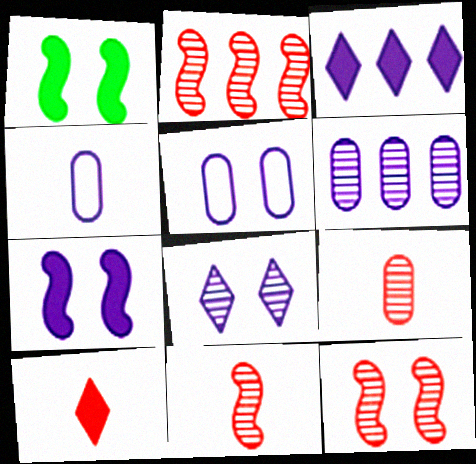[[2, 11, 12], 
[5, 7, 8]]